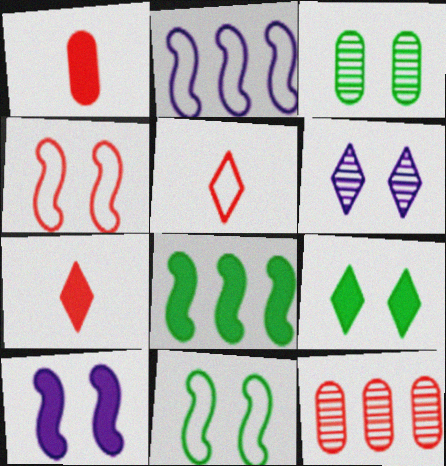[[2, 3, 7], 
[3, 9, 11], 
[4, 7, 12]]